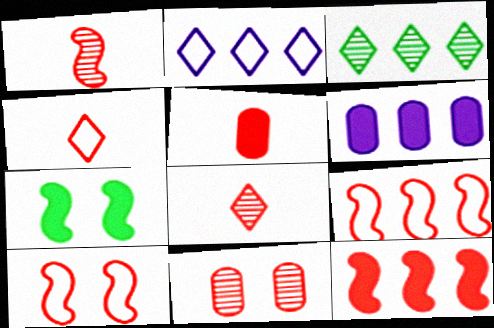[[1, 4, 5], 
[1, 10, 12], 
[3, 6, 9], 
[4, 11, 12]]